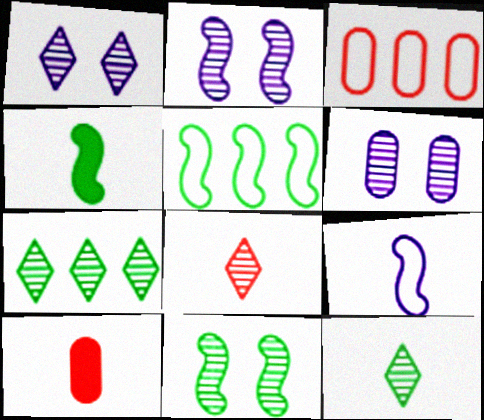[[1, 2, 6], 
[1, 3, 4], 
[1, 5, 10], 
[1, 7, 8], 
[4, 5, 11], 
[9, 10, 12]]